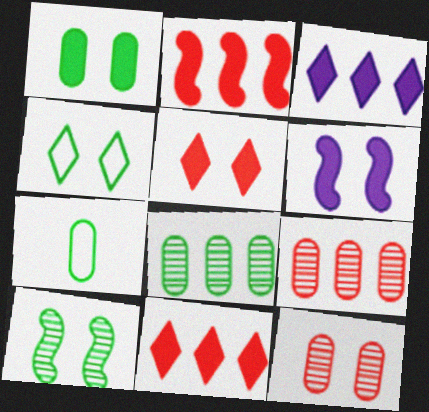[[1, 4, 10], 
[1, 5, 6], 
[1, 7, 8], 
[4, 6, 12]]